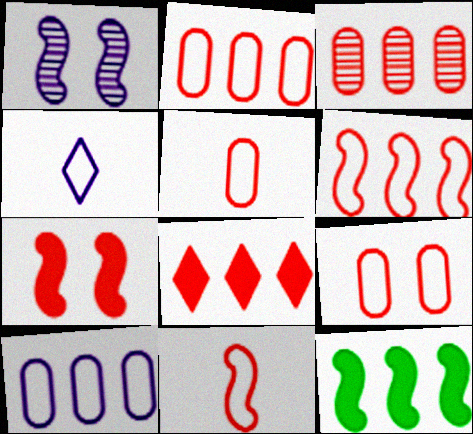[[1, 11, 12], 
[2, 5, 9], 
[3, 6, 8]]